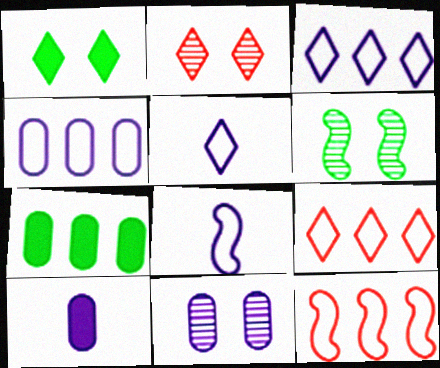[[2, 6, 11], 
[2, 7, 8], 
[4, 10, 11], 
[6, 9, 10]]